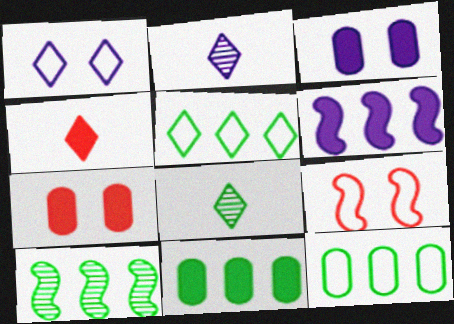[[2, 9, 11], 
[5, 10, 11]]